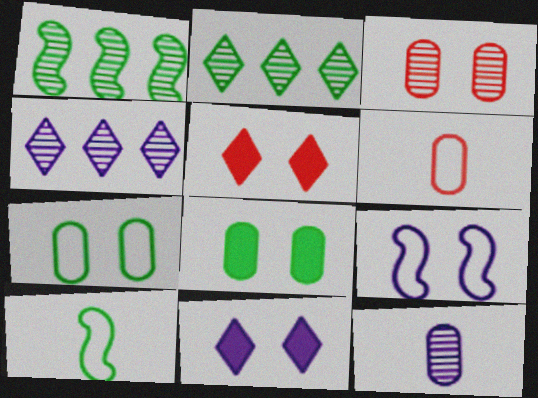[[1, 6, 11], 
[2, 8, 10]]